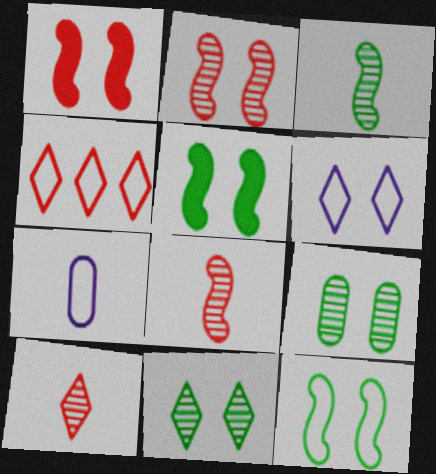[[1, 6, 9], 
[4, 7, 12]]